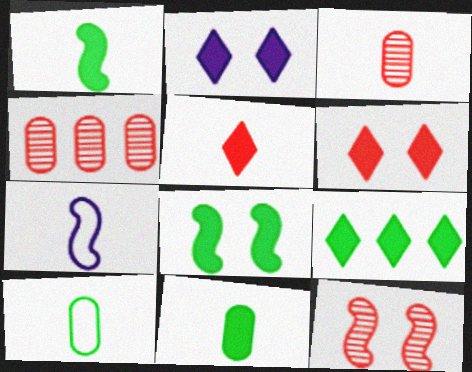[[2, 5, 9], 
[8, 9, 11]]